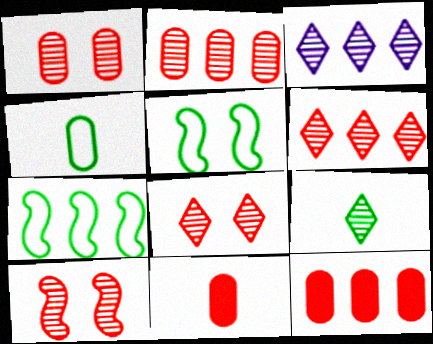[[1, 8, 10], 
[3, 5, 11], 
[3, 7, 12], 
[3, 8, 9]]